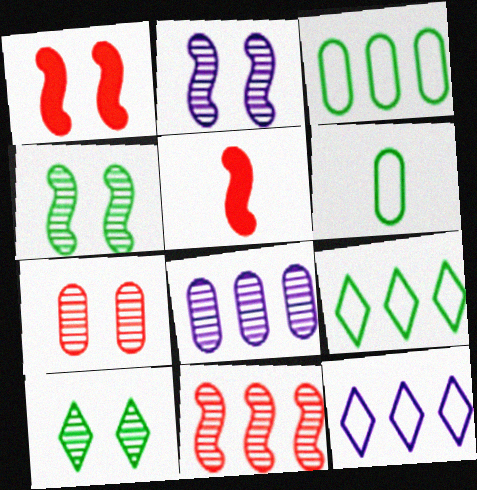[[2, 7, 10]]